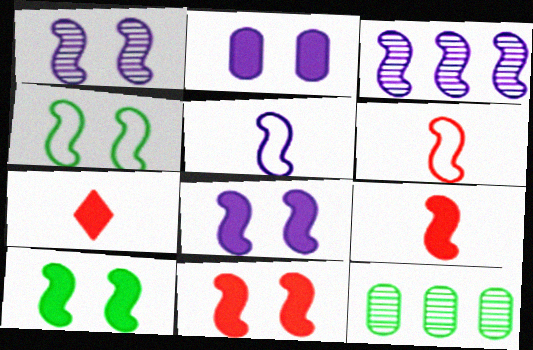[[1, 4, 11], 
[3, 4, 9], 
[3, 5, 8], 
[3, 6, 10], 
[8, 10, 11]]